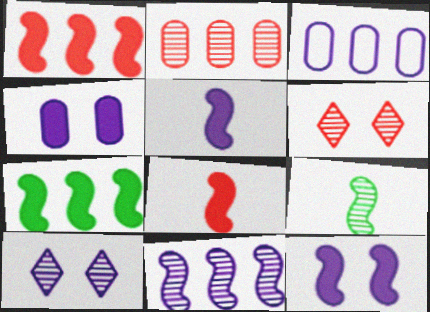[[2, 9, 10], 
[3, 5, 10], 
[7, 8, 12]]